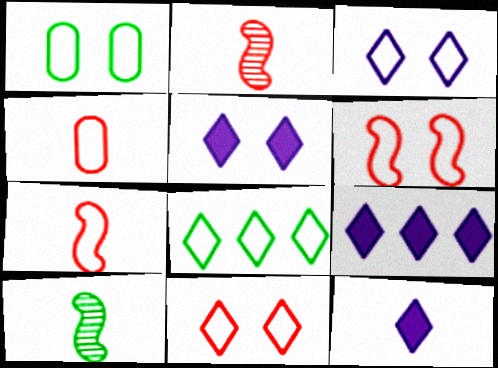[[1, 2, 9], 
[1, 3, 6], 
[4, 10, 12], 
[5, 9, 12]]